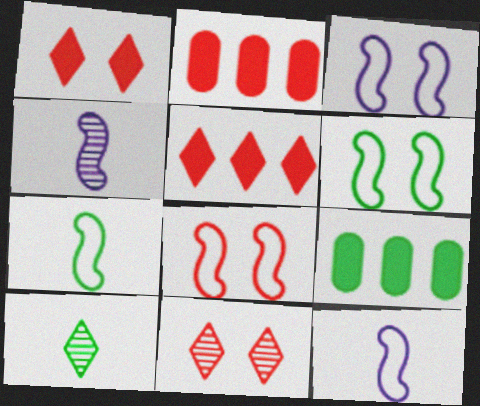[[2, 3, 10], 
[3, 6, 8], 
[6, 9, 10], 
[9, 11, 12]]